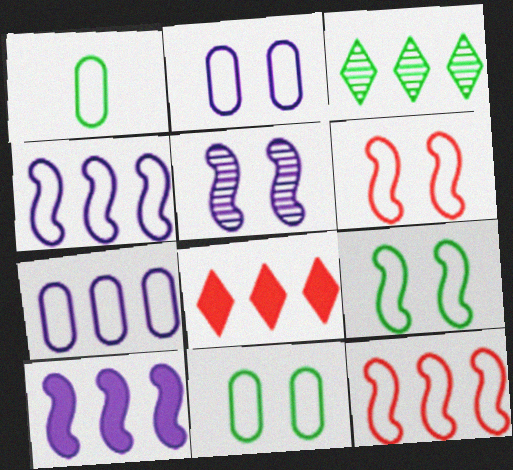[[1, 5, 8]]